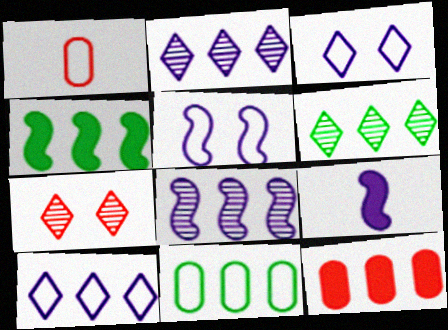[[4, 6, 11], 
[5, 8, 9], 
[7, 9, 11]]